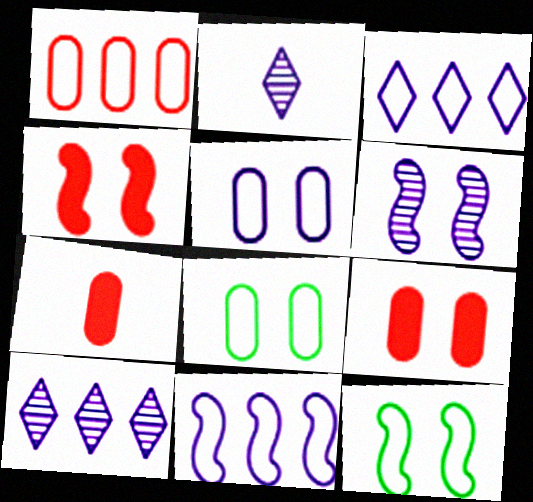[[4, 6, 12], 
[7, 10, 12]]